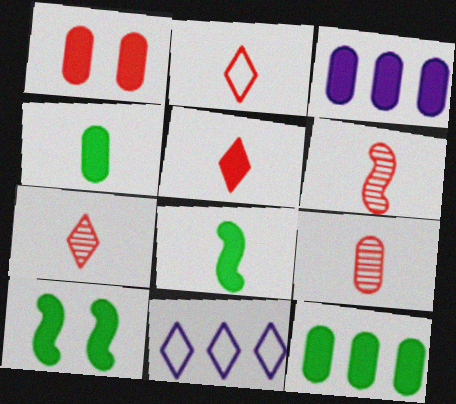[[1, 3, 4], 
[2, 5, 7], 
[3, 5, 10], 
[6, 7, 9], 
[9, 10, 11]]